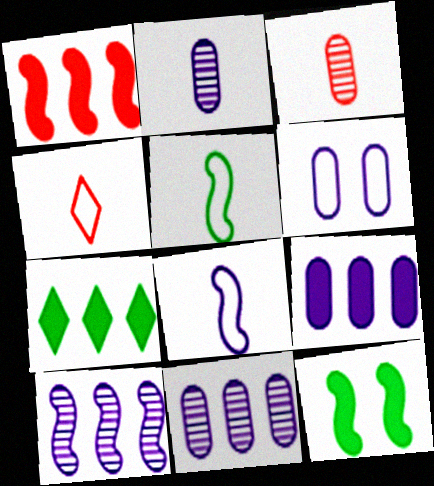[[1, 7, 9], 
[2, 6, 9], 
[4, 11, 12]]